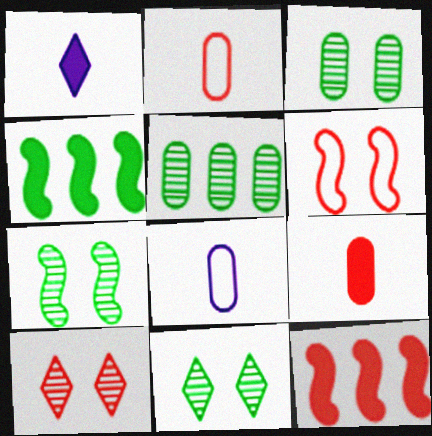[[1, 5, 6], 
[2, 10, 12], 
[3, 7, 11], 
[4, 8, 10], 
[8, 11, 12]]